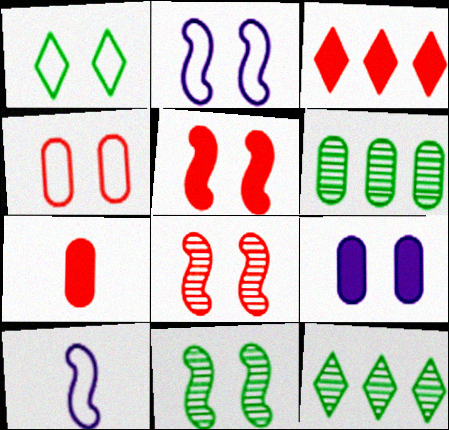[[1, 2, 4], 
[1, 8, 9], 
[2, 5, 11], 
[2, 7, 12], 
[3, 5, 7]]